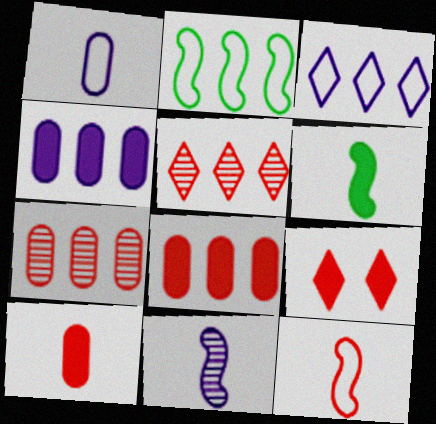[[2, 4, 5], 
[4, 6, 9], 
[6, 11, 12], 
[7, 9, 12]]